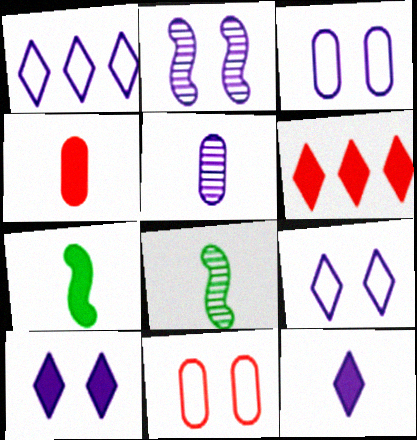[[2, 3, 10], 
[3, 6, 8], 
[4, 7, 12]]